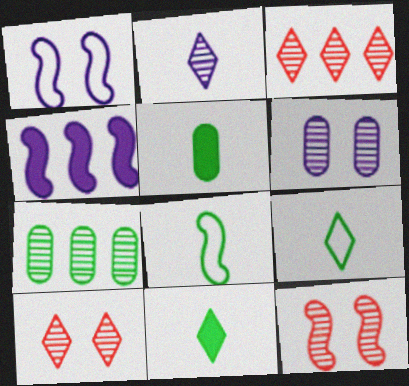[[1, 3, 5], 
[2, 7, 12], 
[4, 8, 12]]